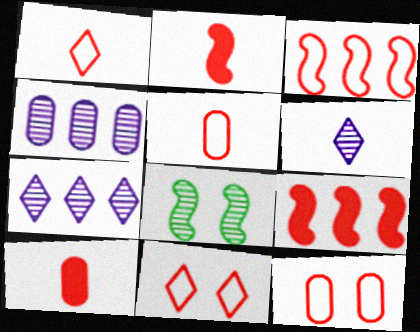[[1, 3, 12], 
[3, 5, 11]]